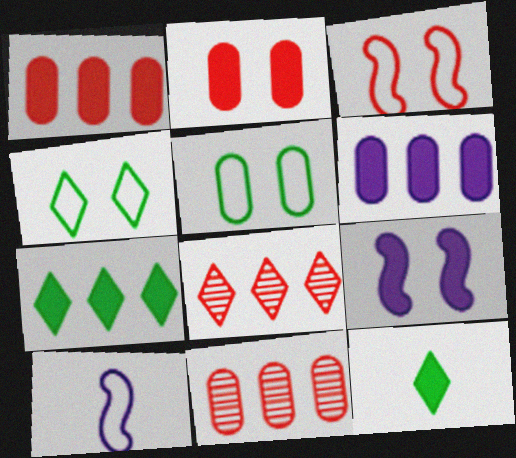[[1, 9, 12]]